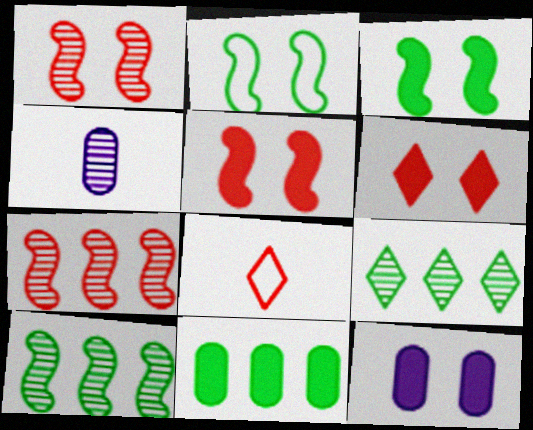[[1, 4, 9], 
[3, 6, 12], 
[8, 10, 12]]